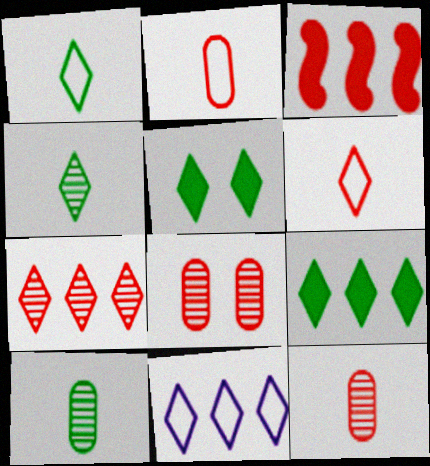[[3, 6, 8], 
[7, 9, 11]]